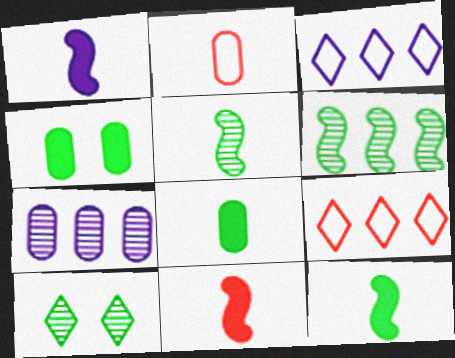[[1, 11, 12], 
[2, 4, 7]]